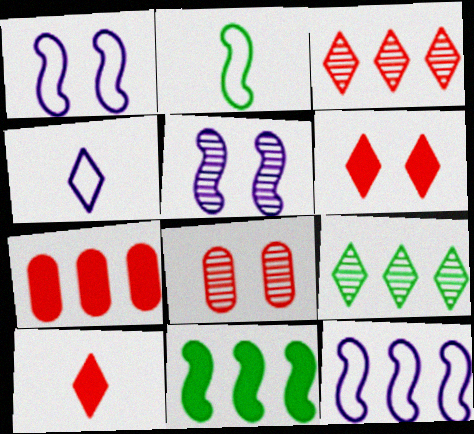[[4, 6, 9], 
[4, 8, 11], 
[7, 9, 12]]